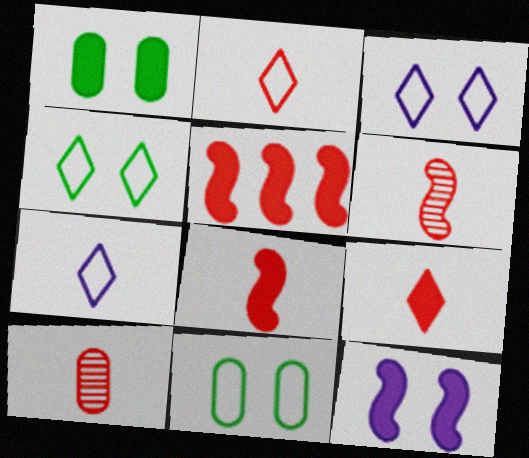[[2, 8, 10]]